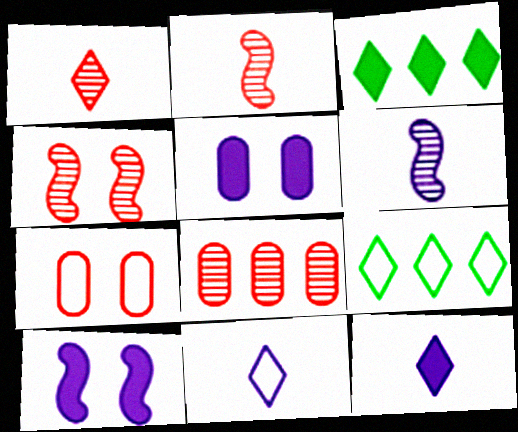[[1, 4, 8], 
[2, 5, 9], 
[3, 6, 7]]